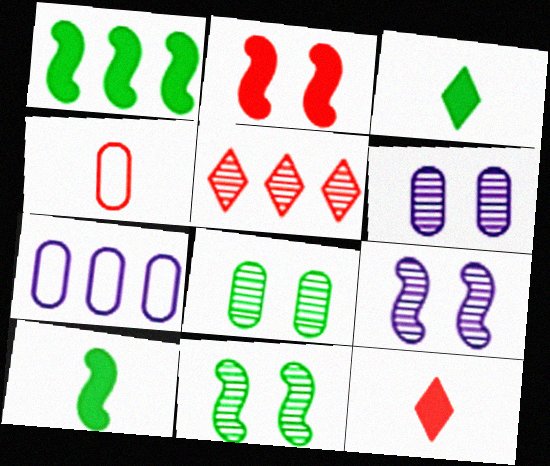[[1, 5, 7], 
[2, 4, 5], 
[7, 11, 12]]